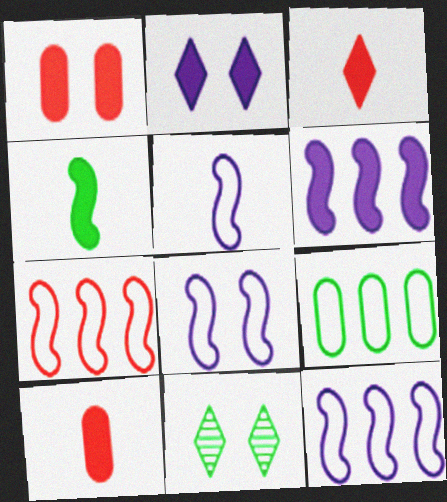[[1, 8, 11], 
[4, 9, 11], 
[5, 8, 12], 
[10, 11, 12]]